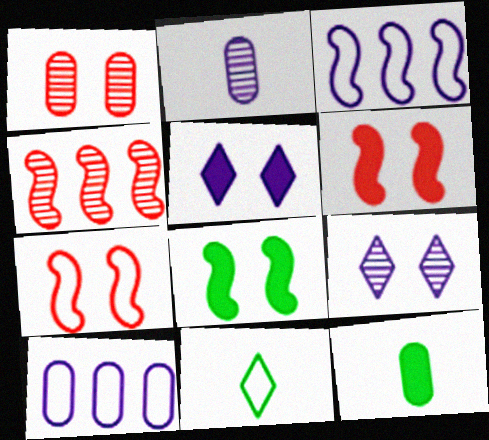[[1, 10, 12], 
[2, 3, 5], 
[7, 10, 11]]